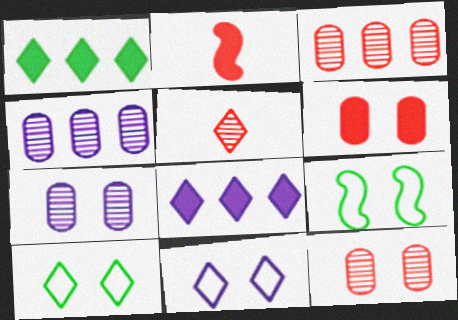[[1, 5, 11], 
[2, 4, 10], 
[5, 8, 10]]